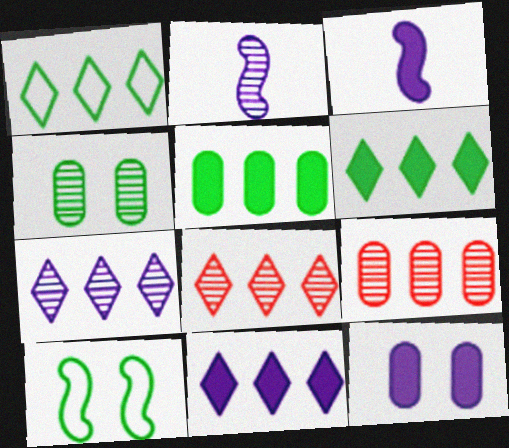[[1, 8, 11], 
[2, 4, 8], 
[3, 11, 12]]